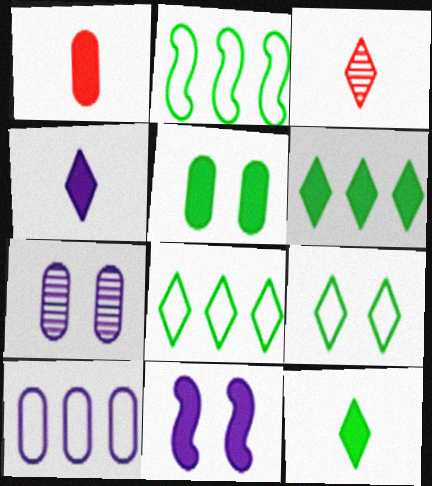[[1, 6, 11]]